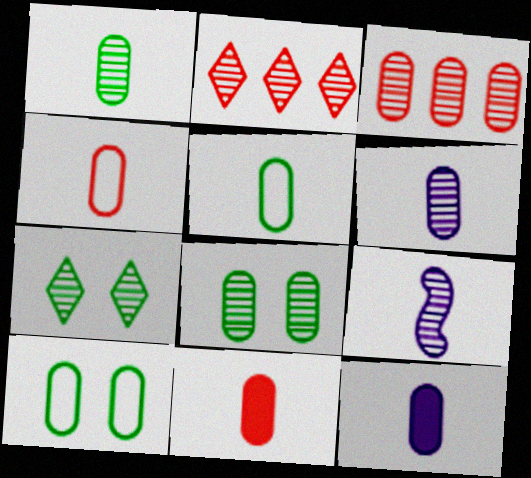[[1, 4, 12], 
[2, 8, 9], 
[3, 6, 8], 
[3, 7, 9], 
[3, 10, 12], 
[5, 6, 11]]